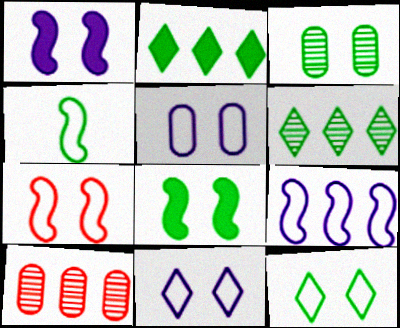[[2, 3, 4], 
[2, 9, 10], 
[3, 8, 12], 
[4, 7, 9], 
[5, 7, 12]]